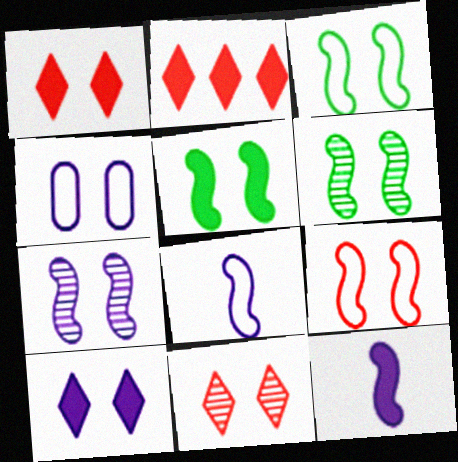[[1, 4, 6], 
[3, 5, 6], 
[4, 5, 11], 
[4, 7, 10], 
[5, 7, 9]]